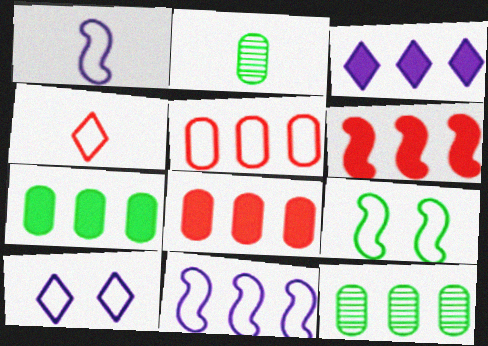[[2, 6, 10], 
[3, 6, 7]]